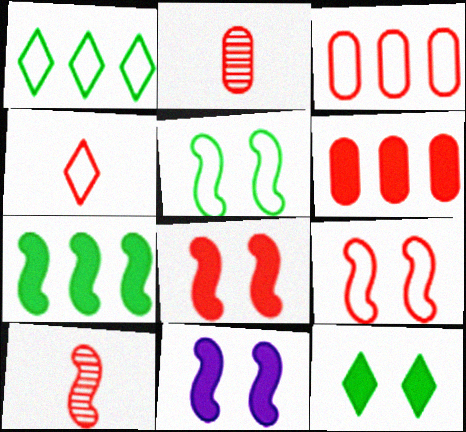[[1, 2, 11], 
[3, 4, 9]]